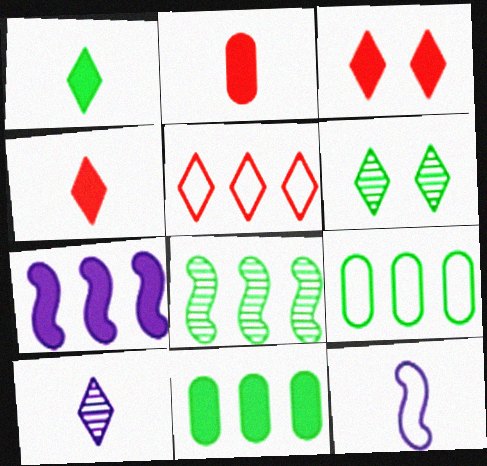[]